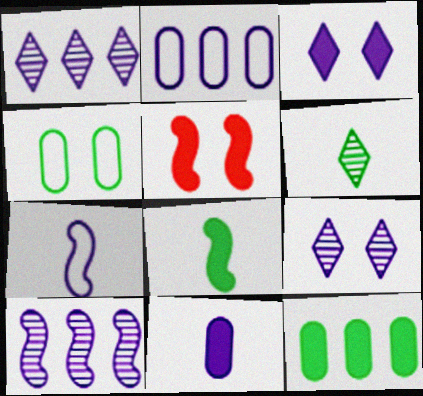[[2, 5, 6], 
[4, 5, 9]]